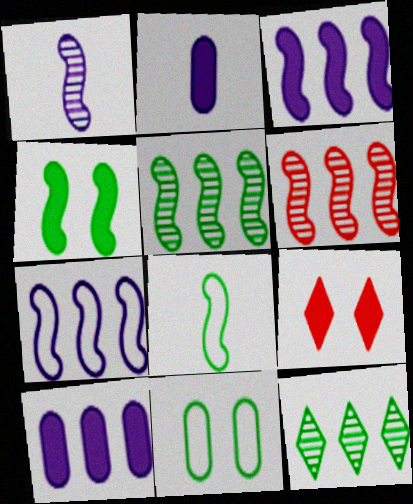[[4, 5, 8]]